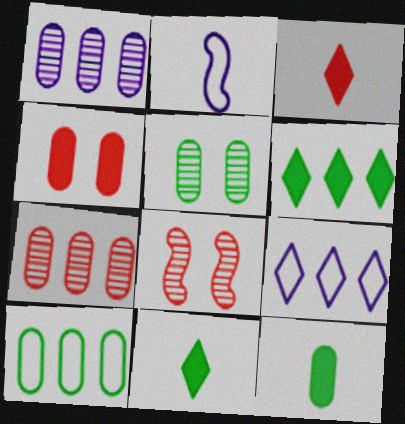[[5, 10, 12], 
[8, 9, 12]]